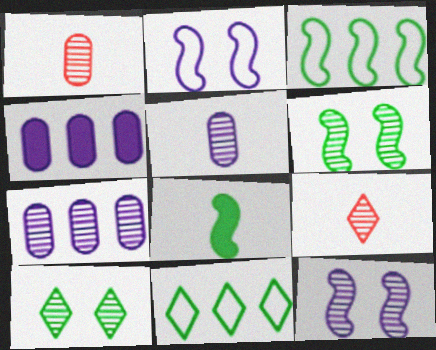[[3, 6, 8], 
[6, 7, 9]]